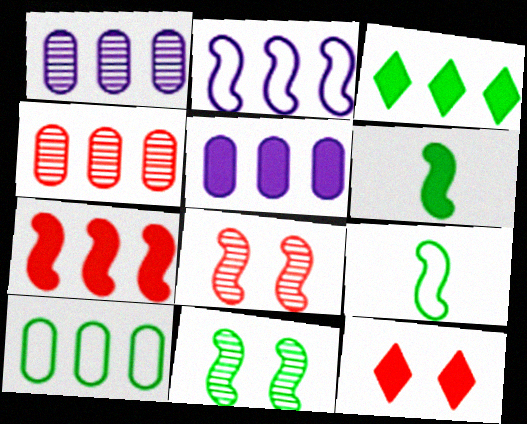[[1, 9, 12], 
[2, 3, 4], 
[2, 6, 8], 
[3, 5, 7], 
[4, 5, 10], 
[5, 6, 12]]